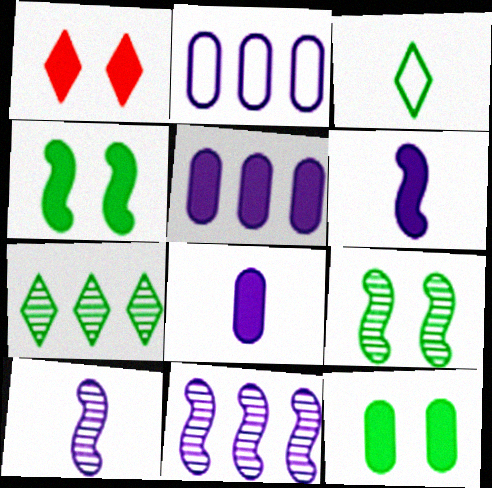[]